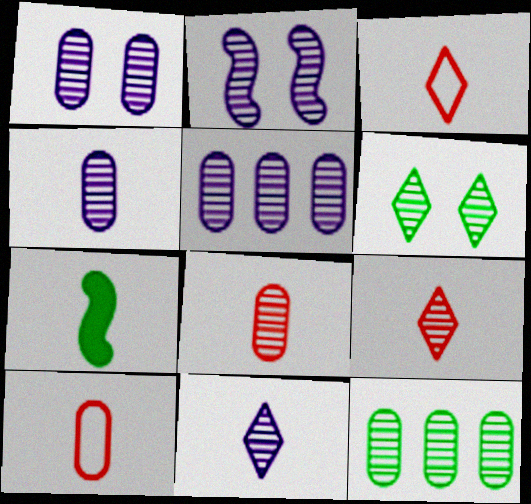[[1, 4, 5], 
[1, 8, 12], 
[2, 5, 11], 
[2, 9, 12], 
[3, 4, 7], 
[7, 10, 11]]